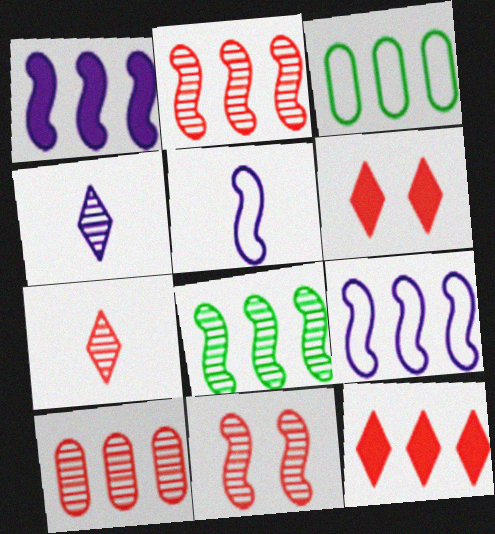[[7, 10, 11]]